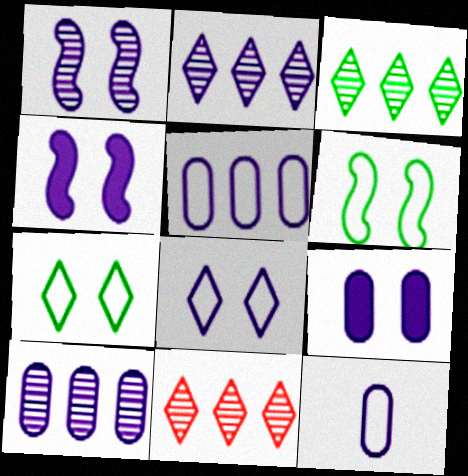[[1, 8, 9], 
[2, 3, 11], 
[2, 4, 12], 
[9, 10, 12]]